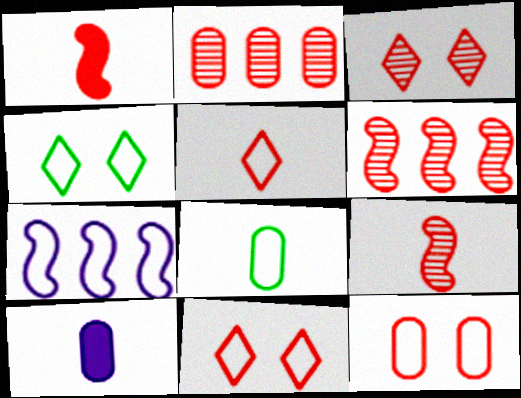[[1, 2, 11], 
[2, 3, 9], 
[4, 6, 10], 
[7, 8, 11]]